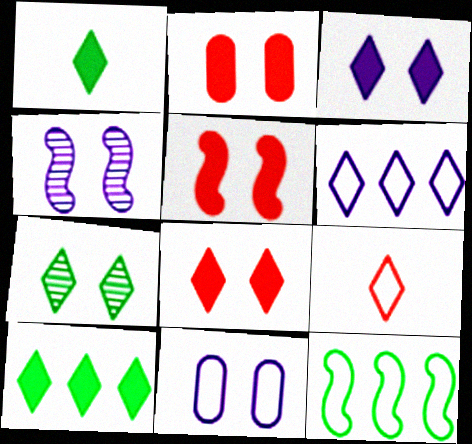[[2, 5, 8], 
[3, 4, 11], 
[5, 7, 11], 
[9, 11, 12]]